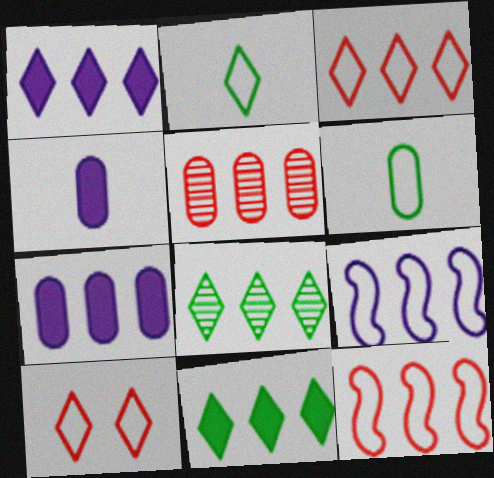[[1, 3, 8], 
[5, 9, 11], 
[6, 9, 10], 
[7, 8, 12]]